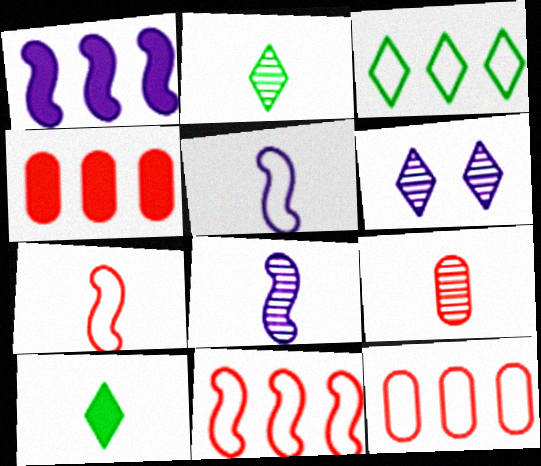[[2, 8, 9], 
[5, 9, 10]]